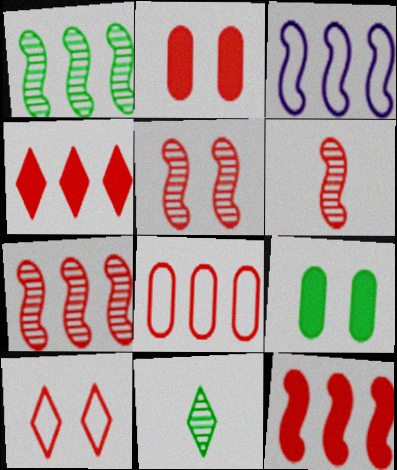[[1, 3, 12], 
[2, 3, 11], 
[2, 5, 10], 
[4, 7, 8], 
[5, 6, 7]]